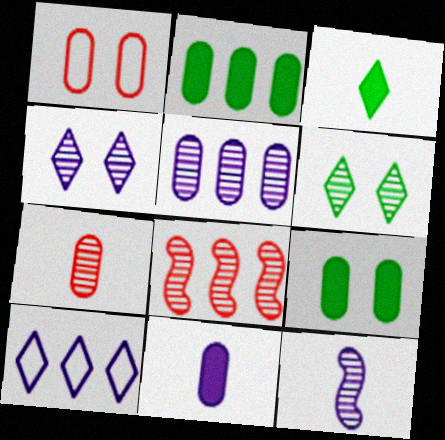[[2, 8, 10], 
[4, 5, 12]]